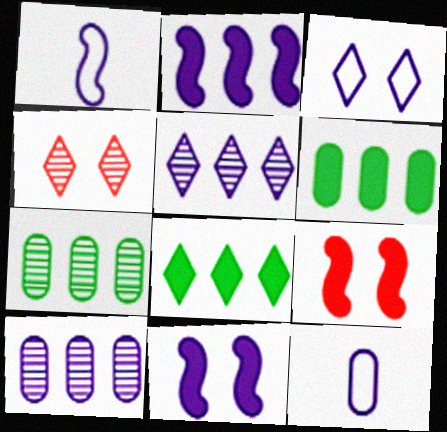[[1, 4, 6], 
[5, 11, 12]]